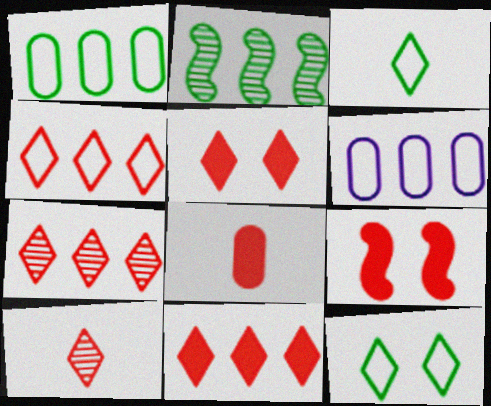[[2, 6, 11], 
[4, 5, 10], 
[4, 7, 11], 
[8, 9, 11]]